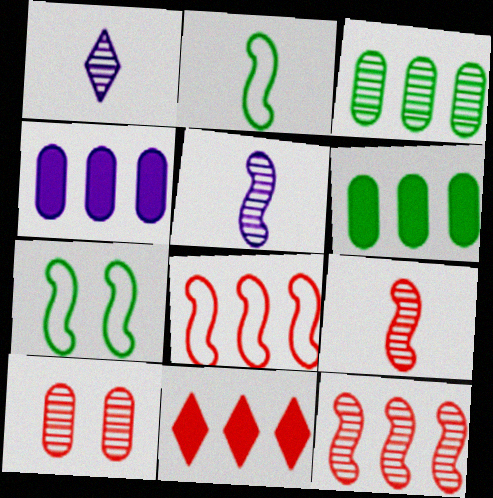[]